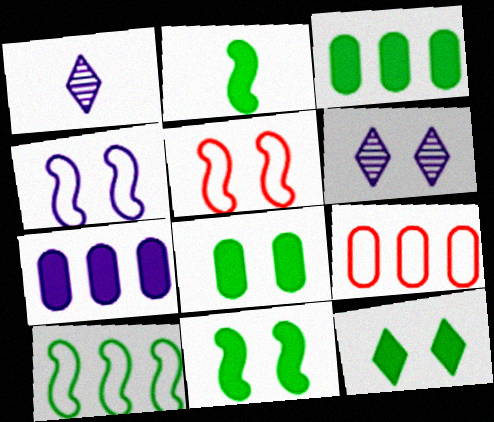[[1, 3, 5], 
[1, 4, 7], 
[1, 9, 11], 
[2, 3, 12], 
[2, 6, 9], 
[5, 6, 8], 
[8, 11, 12]]